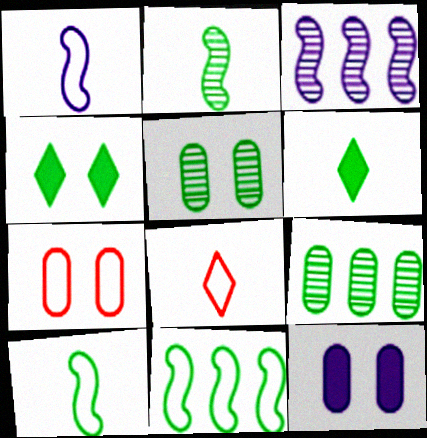[[3, 6, 7], 
[4, 9, 10], 
[5, 6, 11], 
[5, 7, 12]]